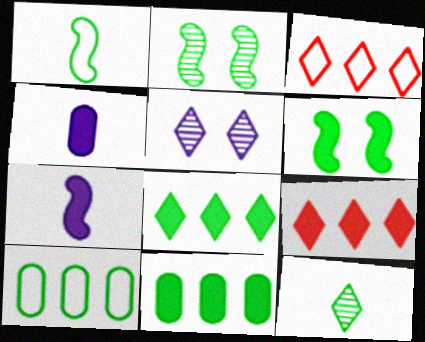[[2, 3, 4], 
[4, 6, 9], 
[6, 10, 12]]